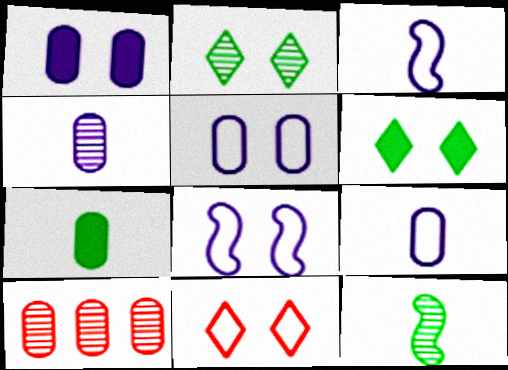[[3, 6, 10], 
[5, 7, 10]]